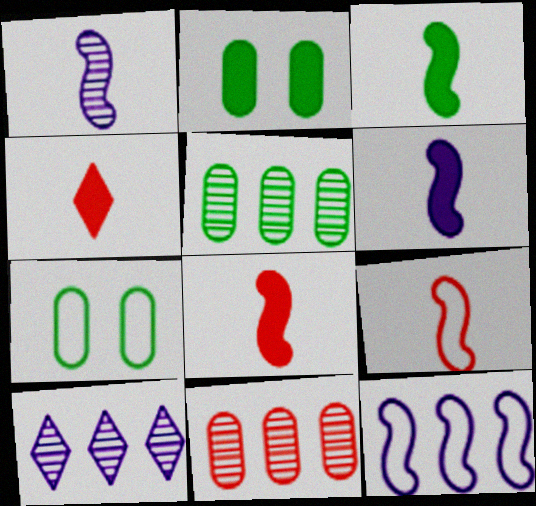[[1, 3, 9], 
[2, 9, 10], 
[3, 6, 8], 
[7, 8, 10]]